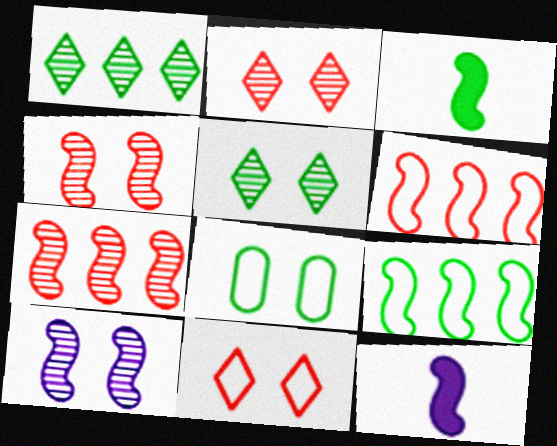[[1, 3, 8], 
[3, 6, 10], 
[4, 9, 12]]